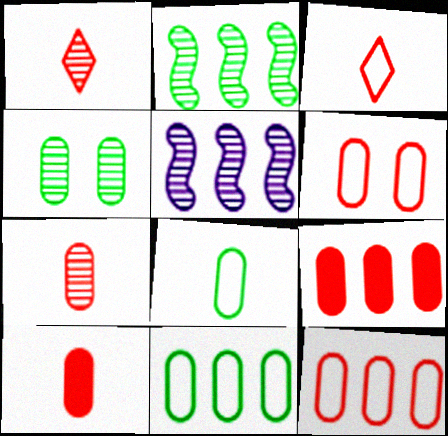[[1, 4, 5], 
[6, 7, 9]]